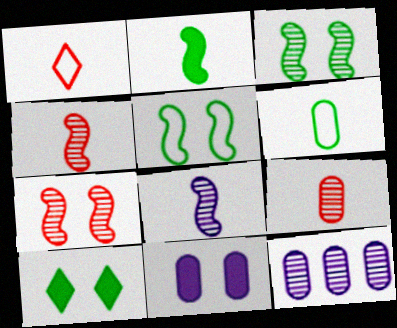[]